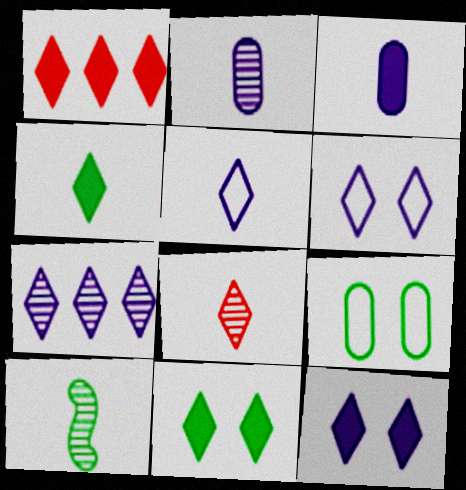[[1, 4, 12], 
[2, 8, 10], 
[4, 5, 8], 
[5, 7, 12]]